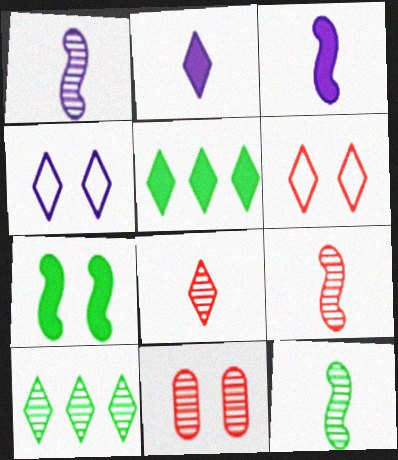[[1, 9, 12], 
[1, 10, 11], 
[2, 6, 10], 
[4, 5, 8], 
[4, 7, 11]]